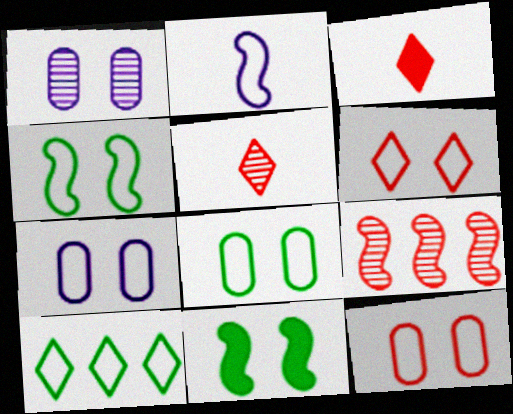[[1, 6, 11], 
[2, 9, 11], 
[2, 10, 12], 
[3, 9, 12], 
[4, 6, 7], 
[7, 8, 12]]